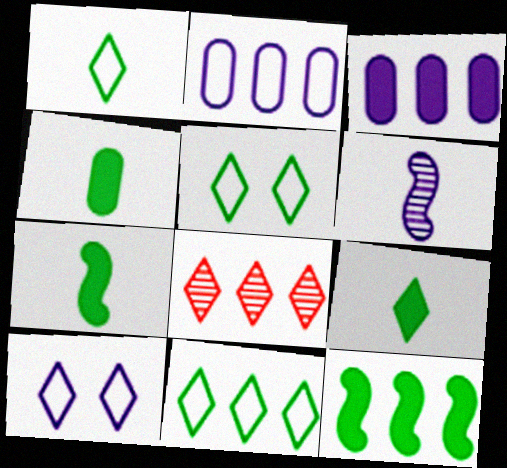[[1, 5, 11], 
[2, 8, 12], 
[3, 6, 10], 
[4, 7, 9], 
[8, 9, 10]]